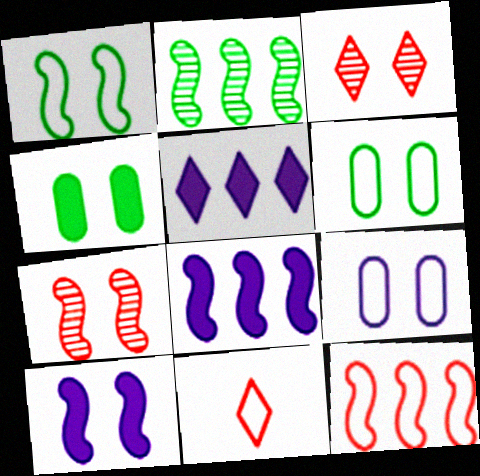[[1, 7, 10], 
[2, 8, 12], 
[3, 6, 10]]